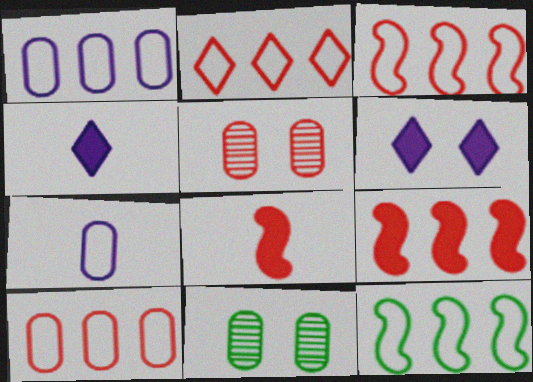[[1, 2, 12], 
[2, 3, 10], 
[2, 5, 8], 
[3, 4, 11], 
[4, 5, 12]]